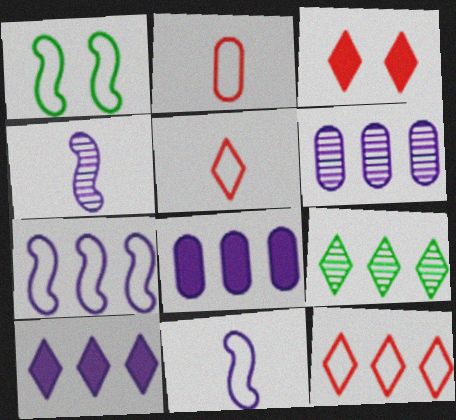[[6, 7, 10], 
[9, 10, 12]]